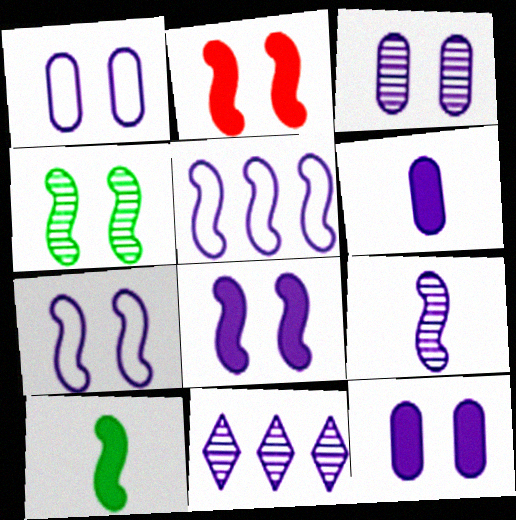[[1, 3, 12], 
[2, 4, 7], 
[3, 9, 11], 
[5, 8, 9], 
[6, 7, 11]]